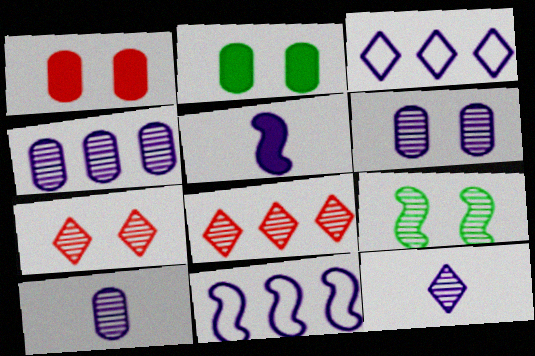[[3, 5, 6], 
[4, 6, 10], 
[6, 7, 9], 
[8, 9, 10]]